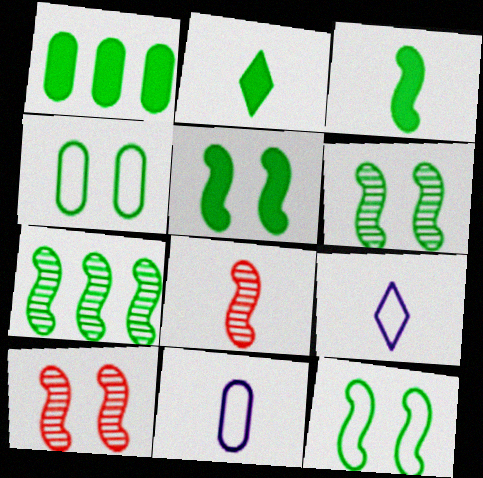[[1, 2, 5], 
[1, 9, 10], 
[2, 4, 7], 
[2, 8, 11], 
[3, 7, 12], 
[5, 6, 12]]